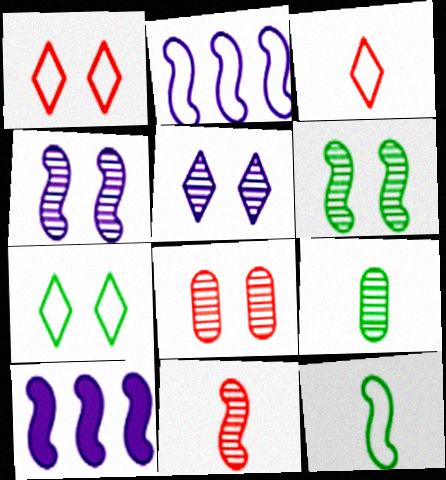[[1, 9, 10], 
[5, 6, 8]]